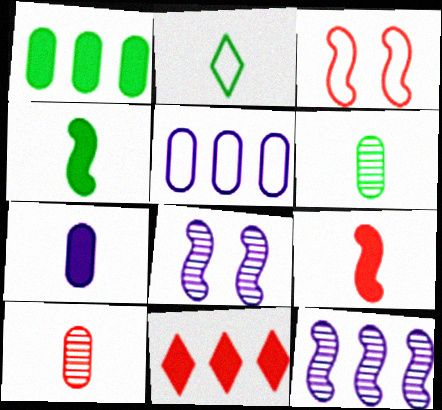[[2, 3, 5], 
[2, 4, 6], 
[3, 4, 12], 
[3, 10, 11]]